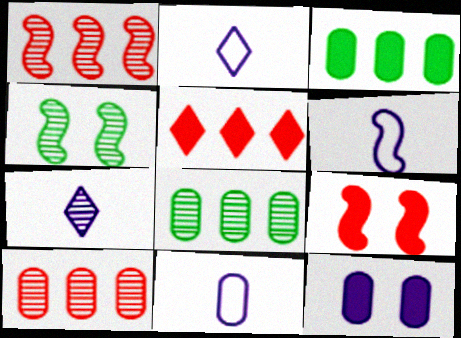[[2, 6, 11], 
[2, 8, 9], 
[4, 5, 11], 
[4, 7, 10]]